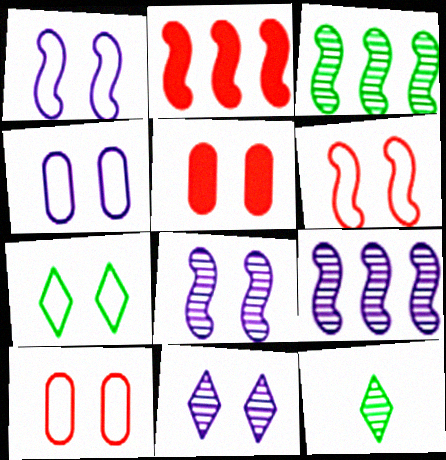[[1, 7, 10], 
[2, 4, 12], 
[4, 6, 7], 
[5, 7, 8]]